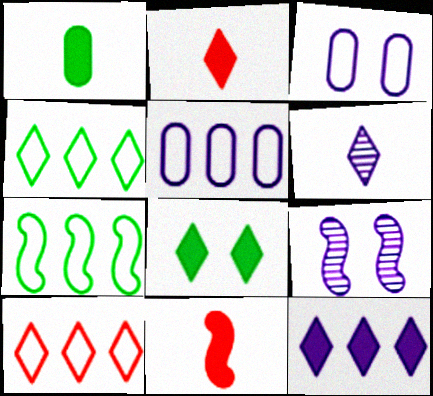[[1, 9, 10], 
[2, 8, 12], 
[5, 7, 10], 
[6, 8, 10], 
[7, 9, 11]]